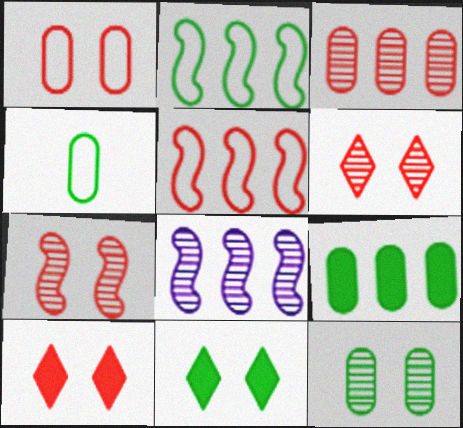[[1, 7, 10], 
[4, 8, 10], 
[4, 9, 12]]